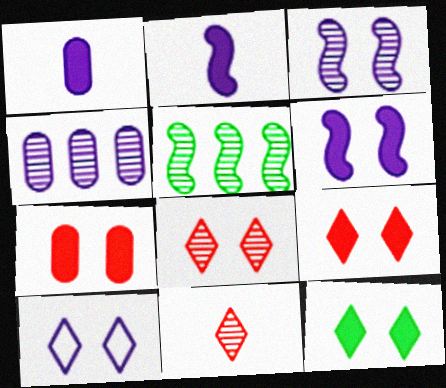[[2, 4, 10], 
[6, 7, 12], 
[8, 10, 12]]